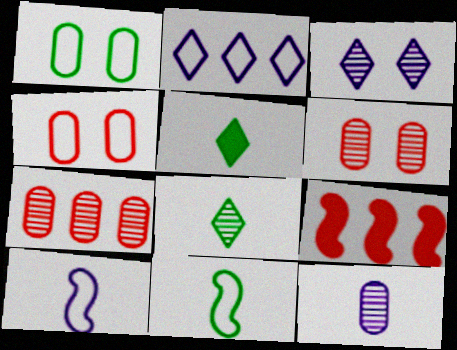[[2, 4, 11]]